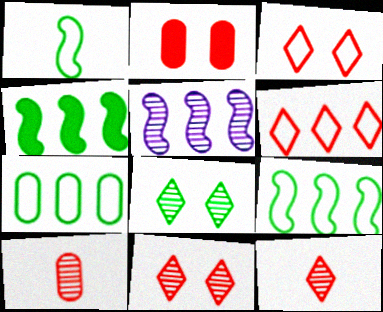[[5, 8, 10]]